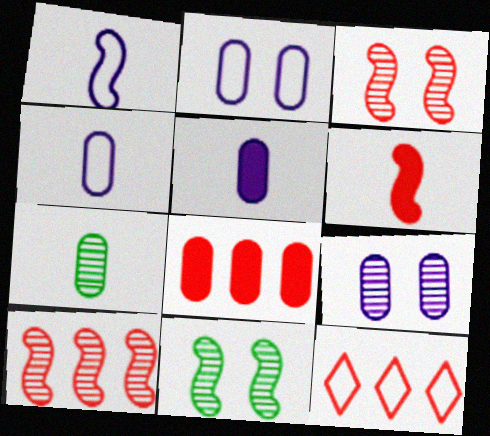[[2, 7, 8], 
[5, 11, 12], 
[8, 10, 12]]